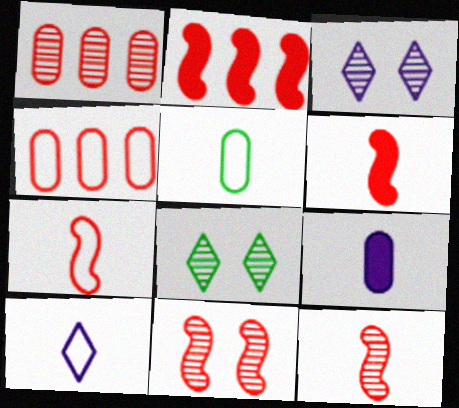[[2, 3, 5], 
[2, 7, 11], 
[5, 7, 10], 
[6, 7, 12]]